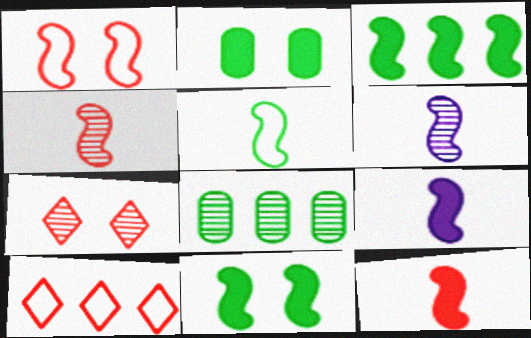[[1, 3, 6], 
[2, 6, 10], 
[4, 5, 9], 
[5, 6, 12], 
[6, 7, 8]]